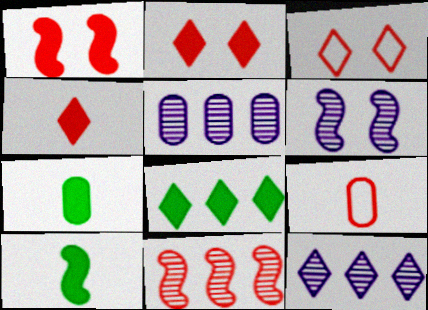[[2, 9, 11], 
[3, 5, 10], 
[6, 8, 9]]